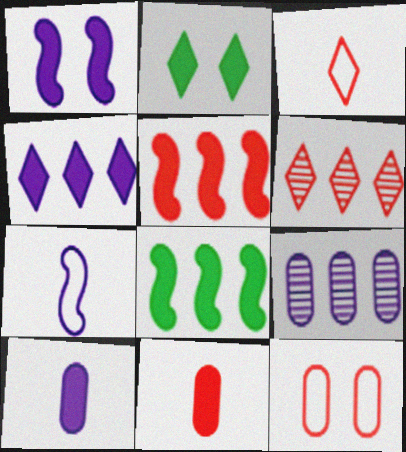[[1, 4, 10], 
[2, 5, 10]]